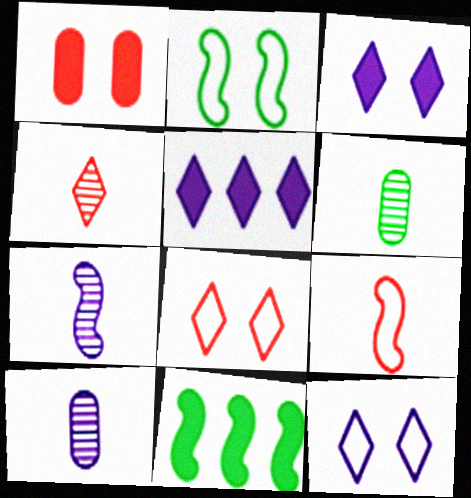[[4, 6, 7], 
[8, 10, 11]]